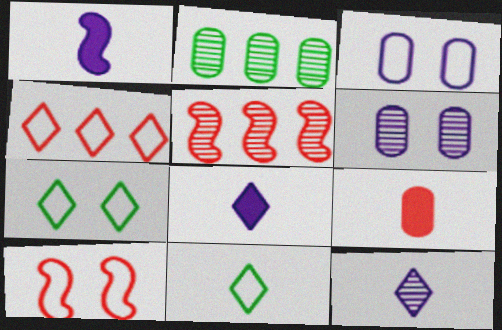[[2, 3, 9], 
[2, 8, 10], 
[3, 7, 10]]